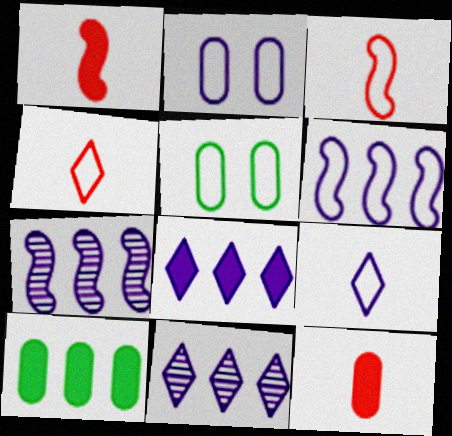[[1, 5, 11], 
[2, 6, 9], 
[4, 5, 6]]